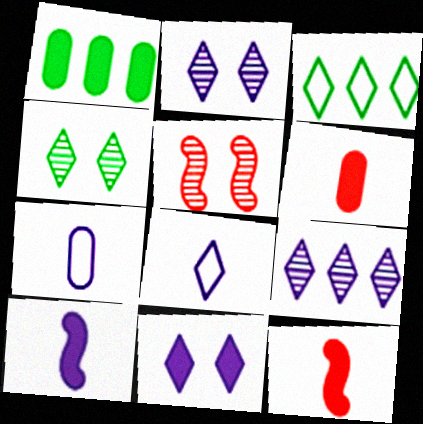[[1, 5, 8], 
[1, 11, 12], 
[8, 9, 11]]